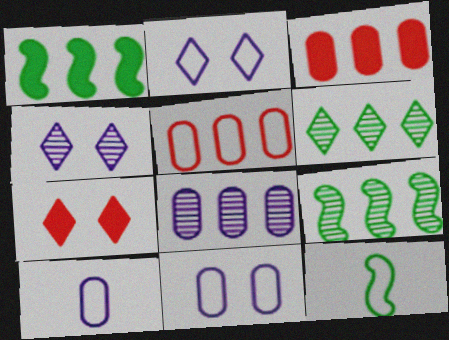[[2, 5, 12], 
[3, 4, 12], 
[7, 8, 12], 
[7, 9, 10]]